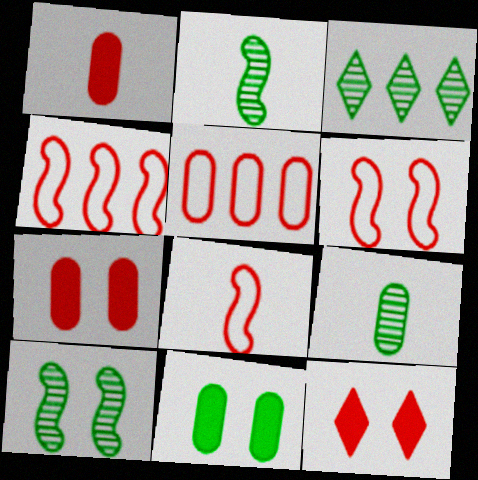[[3, 9, 10], 
[4, 6, 8]]